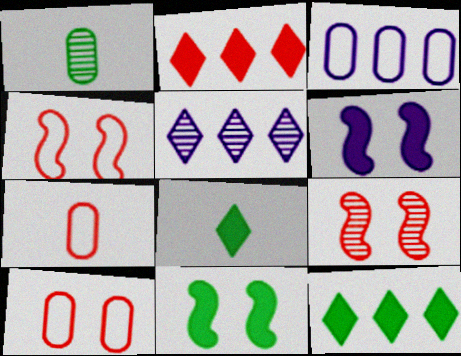[[1, 5, 9], 
[2, 7, 9], 
[3, 8, 9], 
[5, 7, 11]]